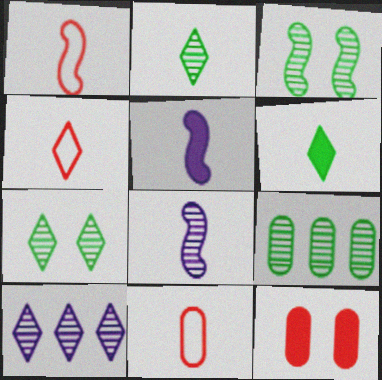[[1, 4, 11], 
[2, 3, 9], 
[2, 5, 11], 
[6, 8, 11]]